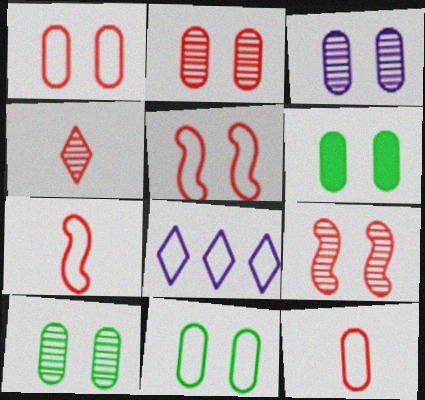[[1, 3, 6], 
[2, 3, 10], 
[6, 10, 11], 
[7, 8, 11]]